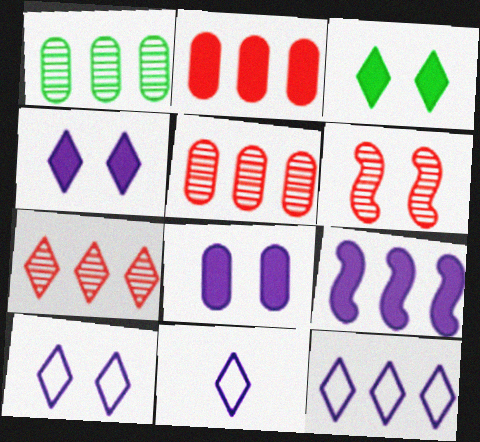[[3, 7, 11], 
[10, 11, 12]]